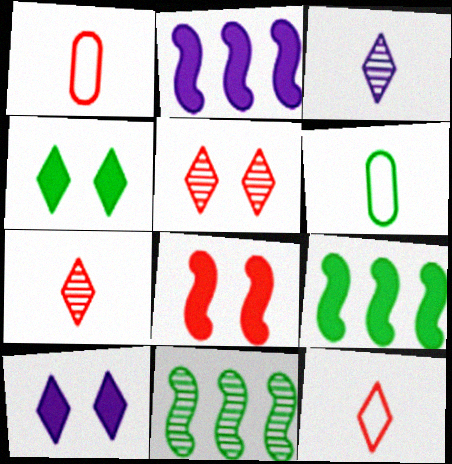[[1, 10, 11], 
[2, 5, 6], 
[4, 6, 11]]